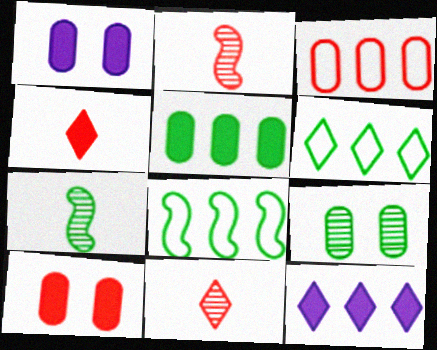[[1, 2, 6], 
[1, 8, 11]]